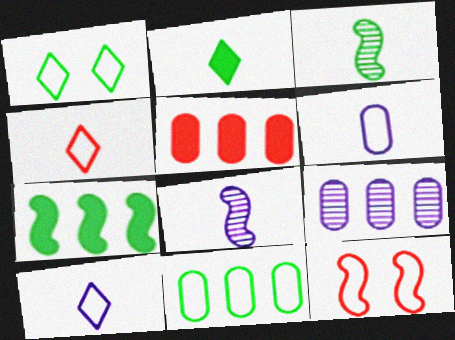[[1, 5, 8], 
[2, 9, 12], 
[5, 9, 11], 
[7, 8, 12], 
[10, 11, 12]]